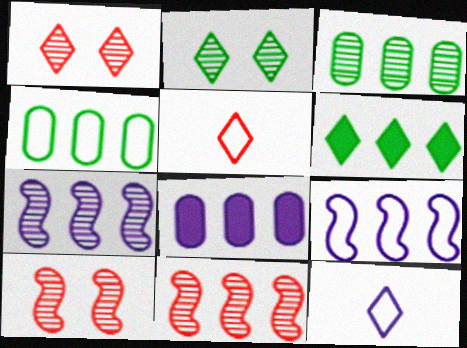[[1, 6, 12]]